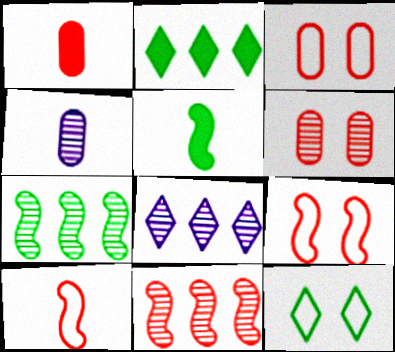[[2, 4, 9], 
[3, 5, 8]]